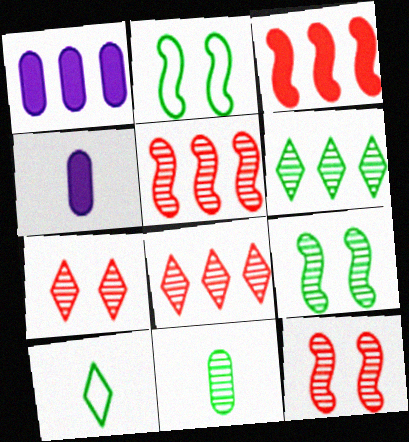[[1, 10, 12], 
[2, 4, 8], 
[6, 9, 11]]